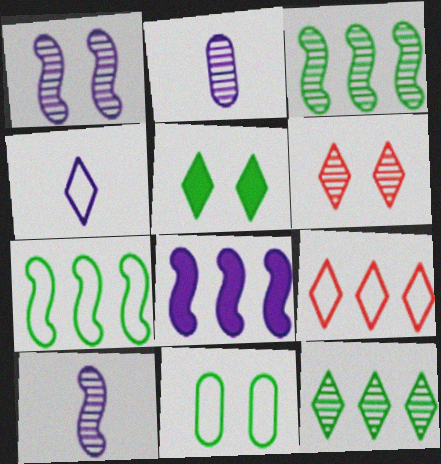[[2, 3, 6]]